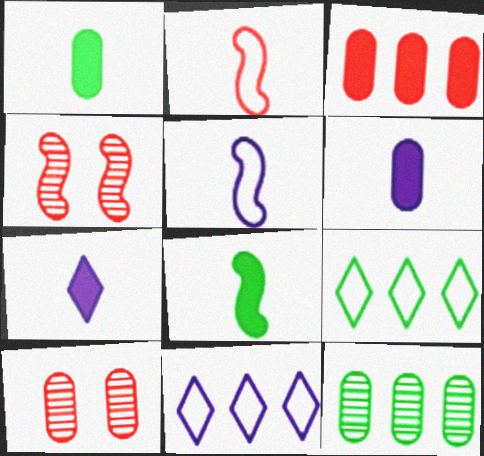[[1, 4, 11], 
[4, 6, 9], 
[8, 10, 11]]